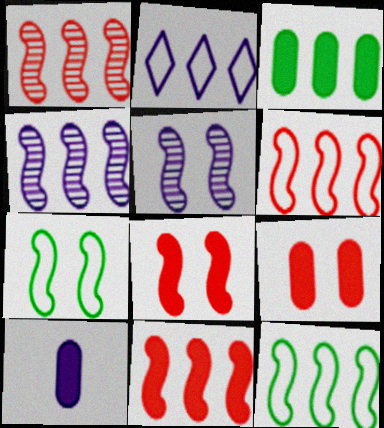[[1, 2, 3], 
[1, 6, 11], 
[2, 5, 10], 
[3, 9, 10], 
[4, 11, 12], 
[5, 7, 8]]